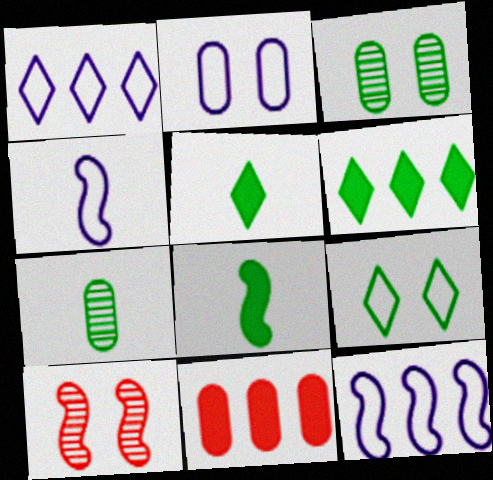[[1, 2, 4], 
[2, 7, 11], 
[8, 10, 12]]